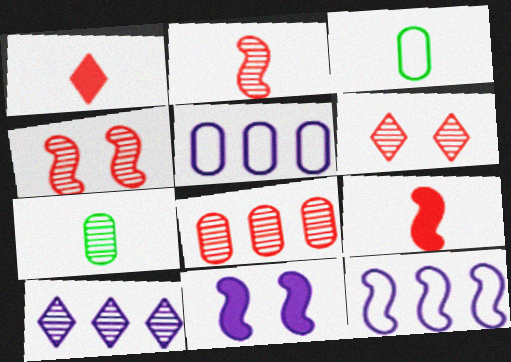[[2, 6, 8], 
[4, 7, 10]]